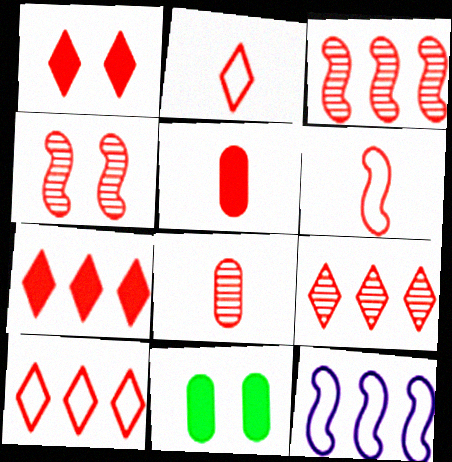[[1, 2, 9], 
[4, 5, 10], 
[4, 8, 9], 
[7, 9, 10]]